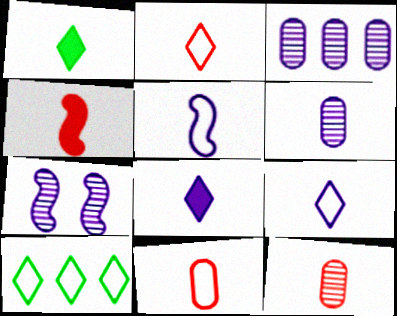[[1, 5, 12], 
[2, 4, 12], 
[5, 6, 8]]